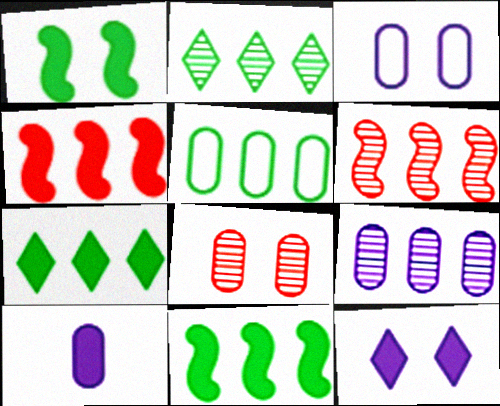[[2, 5, 11], 
[2, 6, 9], 
[3, 9, 10], 
[5, 8, 10]]